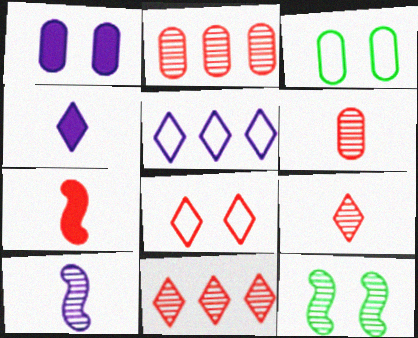[[1, 5, 10], 
[1, 8, 12], 
[2, 7, 8]]